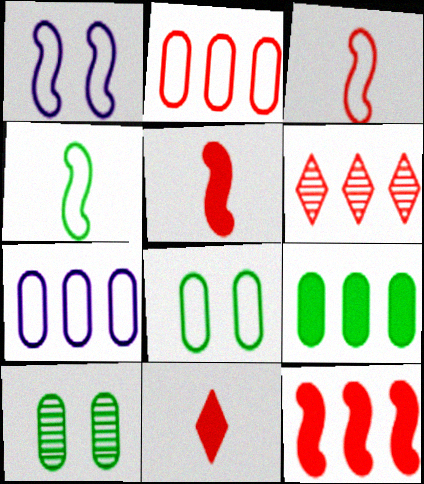[[2, 6, 12]]